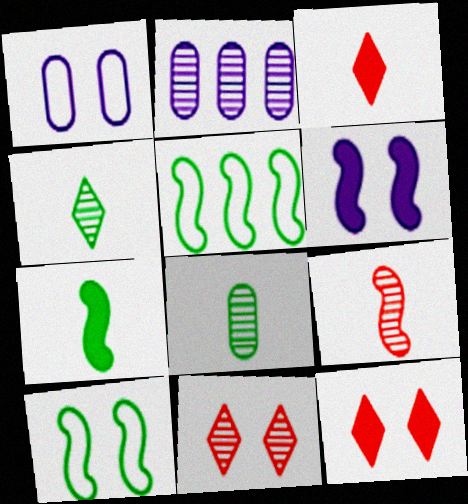[[2, 3, 10], 
[5, 6, 9]]